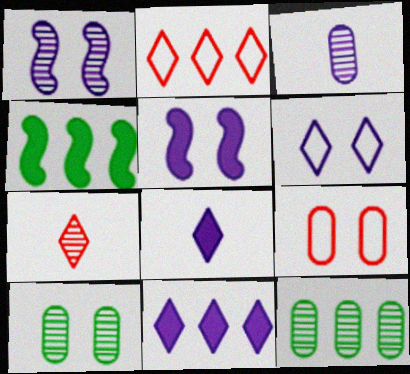[[1, 7, 12]]